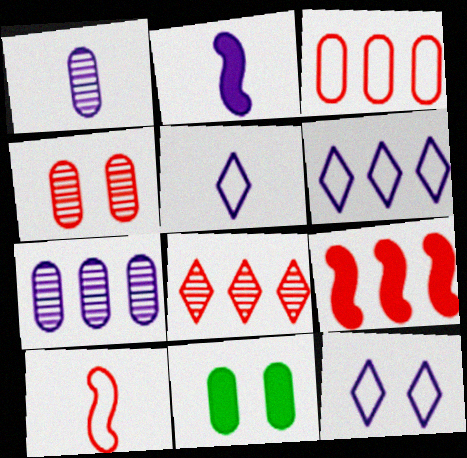[[1, 2, 5], 
[1, 3, 11], 
[2, 7, 12], 
[3, 8, 9], 
[5, 6, 12]]